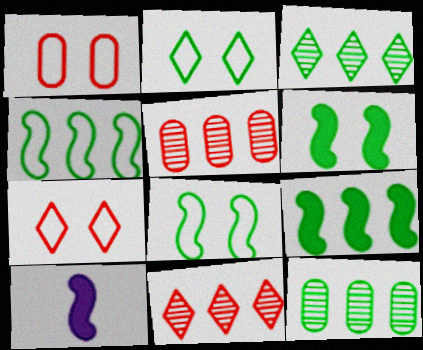[[1, 3, 10], 
[2, 5, 10], 
[7, 10, 12]]